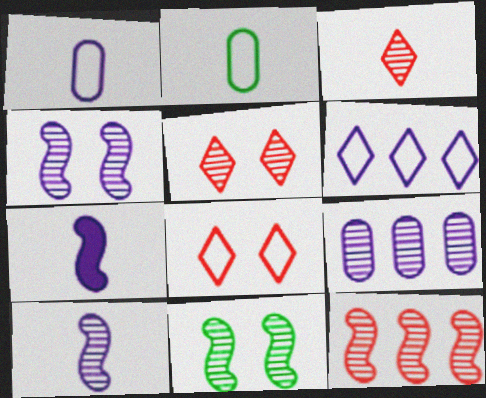[[2, 3, 7], 
[3, 9, 11], 
[10, 11, 12]]